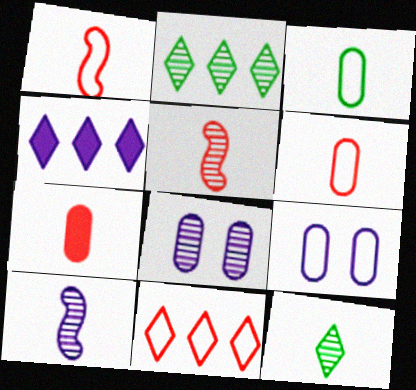[[2, 4, 11], 
[2, 5, 8], 
[4, 9, 10]]